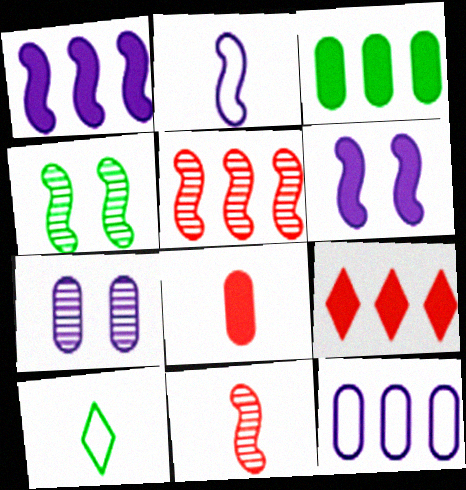[[1, 3, 9], 
[3, 4, 10]]